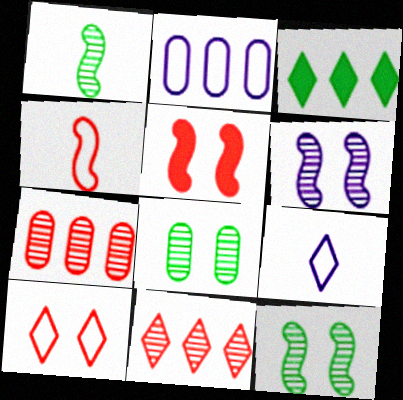[]